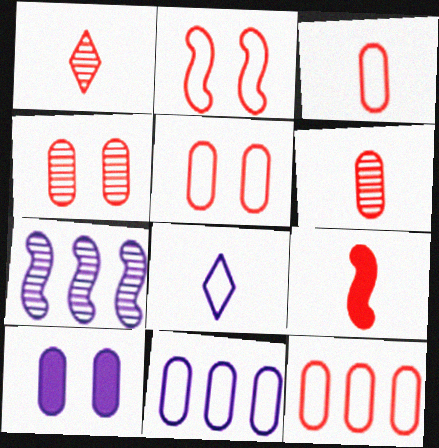[[1, 3, 9], 
[3, 5, 12], 
[7, 8, 10]]